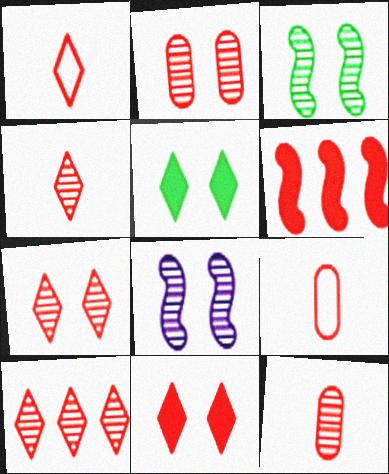[[1, 2, 6], 
[1, 10, 11], 
[4, 7, 10], 
[6, 7, 9]]